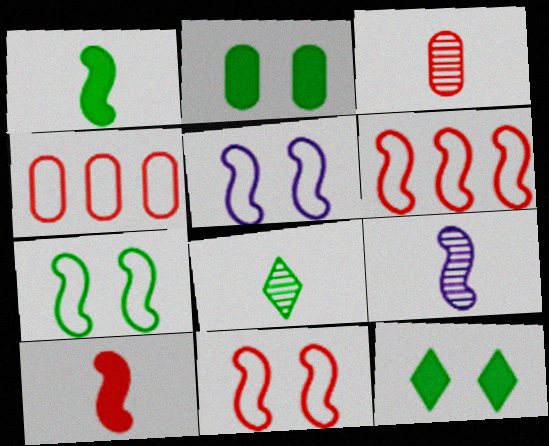[[3, 8, 9], 
[4, 9, 12], 
[5, 7, 11]]